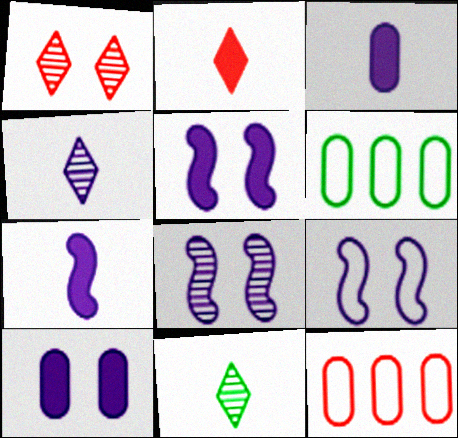[[1, 6, 7], 
[2, 6, 8], 
[5, 8, 9], 
[5, 11, 12]]